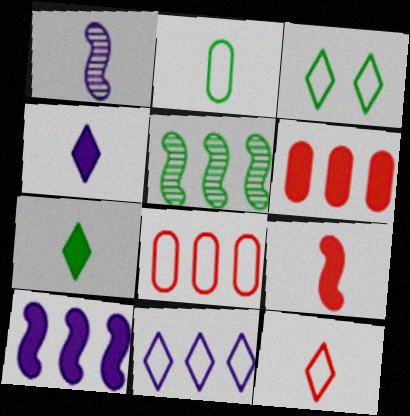[[1, 3, 6], 
[3, 11, 12], 
[5, 6, 11]]